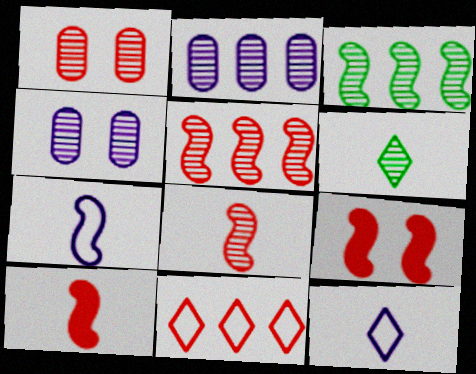[[1, 10, 11], 
[3, 7, 9], 
[4, 5, 6]]